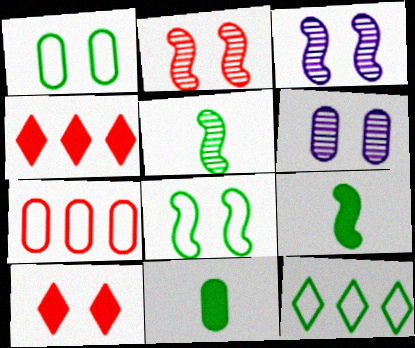[[1, 3, 10], 
[6, 7, 11], 
[6, 8, 10]]